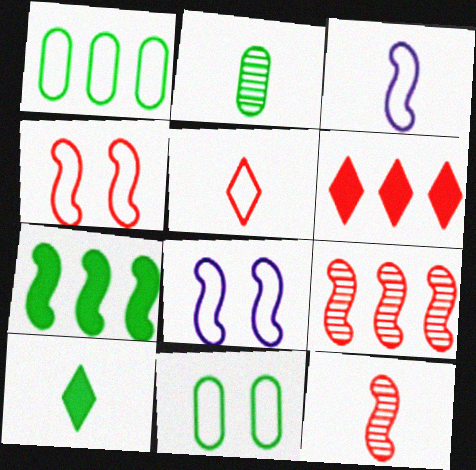[[1, 5, 8], 
[2, 6, 8], 
[7, 8, 12]]